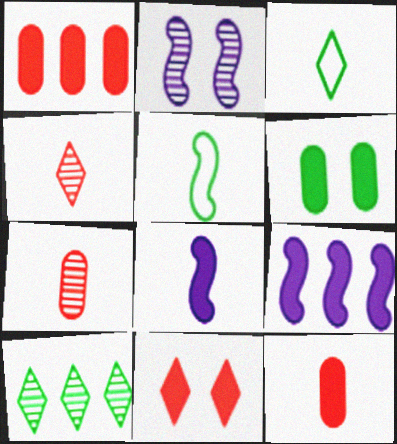[[1, 2, 3], 
[2, 7, 10], 
[3, 7, 8], 
[5, 6, 10]]